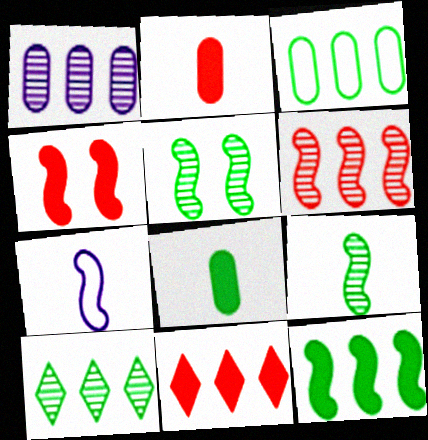[[1, 6, 10], 
[2, 4, 11], 
[3, 10, 12]]